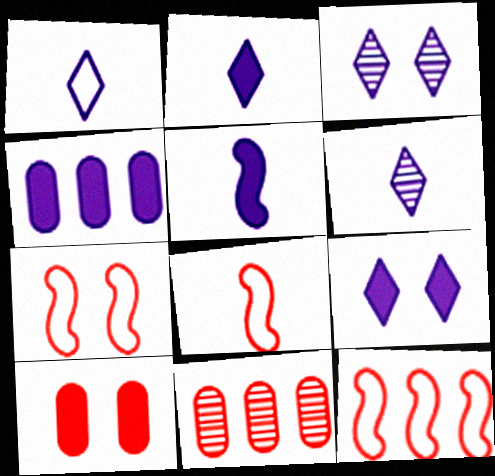[[1, 2, 6], 
[4, 5, 9], 
[7, 8, 12]]